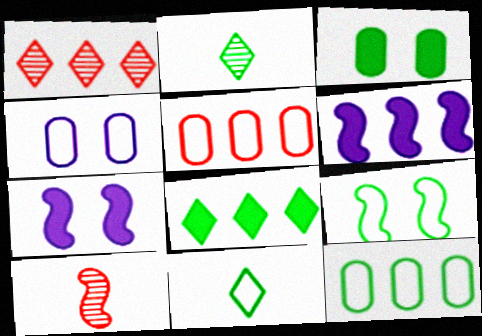[[1, 6, 12], 
[2, 5, 7], 
[4, 8, 10], 
[6, 9, 10], 
[9, 11, 12]]